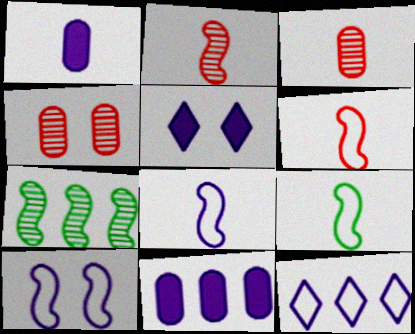[[6, 8, 9]]